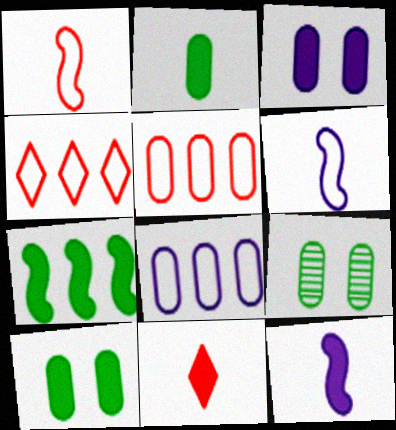[[2, 11, 12], 
[3, 7, 11], 
[4, 9, 12]]